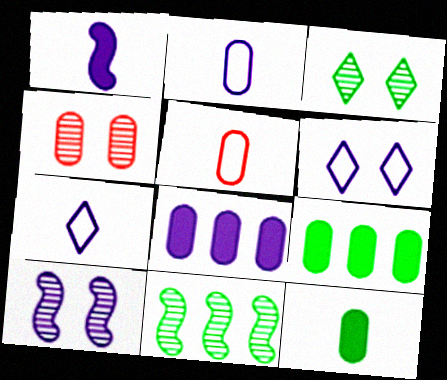[[2, 4, 9], 
[3, 4, 10], 
[7, 8, 10]]